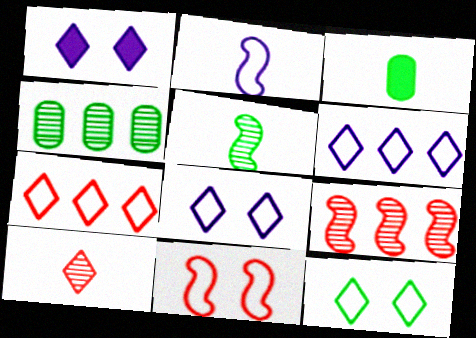[[2, 3, 10], 
[3, 8, 9]]